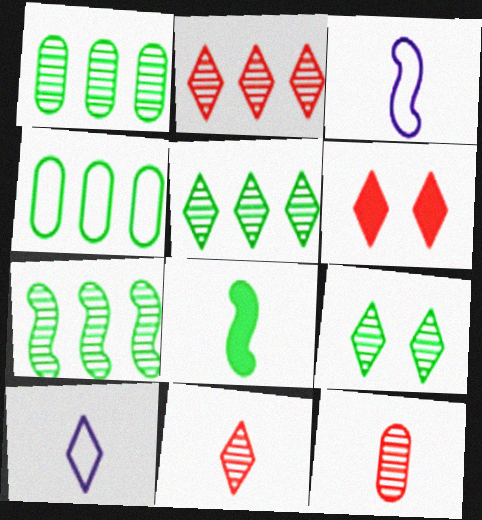[[1, 3, 6], 
[1, 5, 7], 
[4, 8, 9], 
[5, 6, 10], 
[8, 10, 12]]